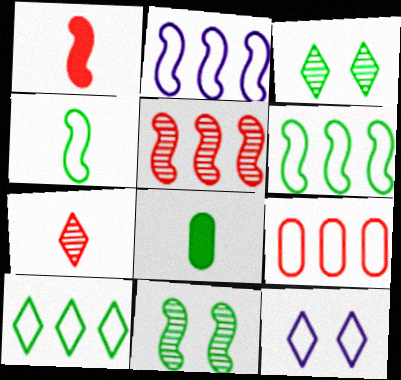[[1, 2, 11], 
[2, 9, 10], 
[3, 6, 8], 
[4, 9, 12], 
[5, 8, 12], 
[8, 10, 11]]